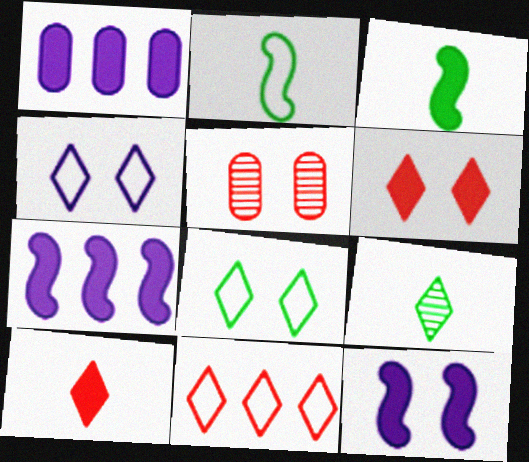[[1, 3, 6], 
[5, 8, 12]]